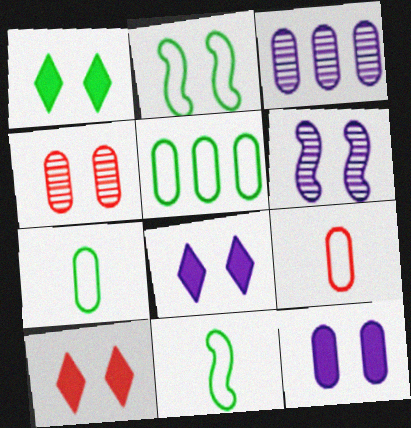[[1, 8, 10], 
[2, 4, 8], 
[3, 10, 11]]